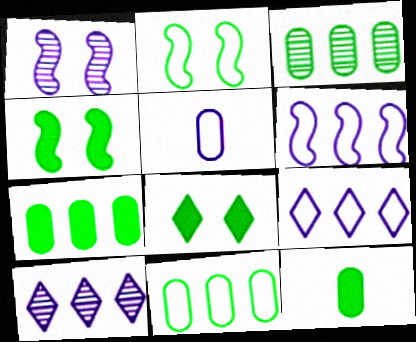[[3, 7, 11]]